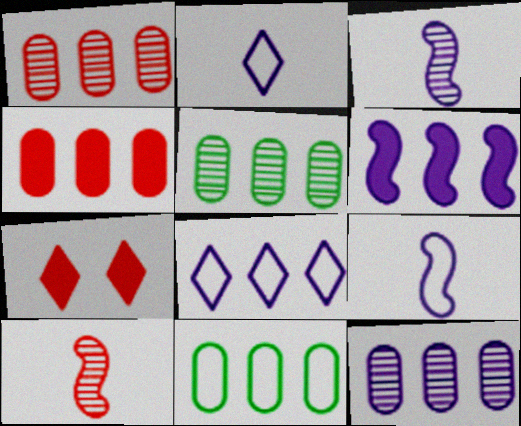[[1, 5, 12], 
[3, 7, 11], 
[4, 11, 12], 
[5, 7, 9], 
[6, 8, 12]]